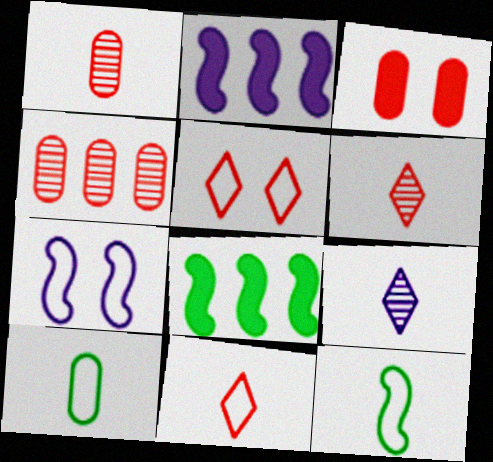[]